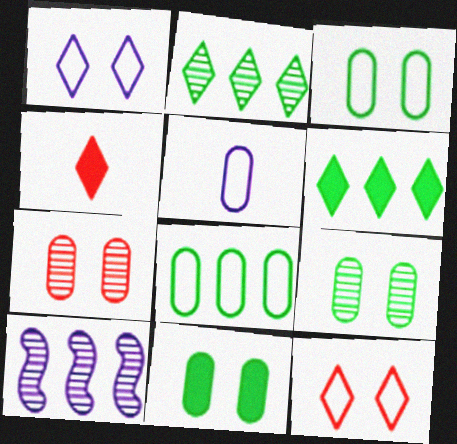[[1, 2, 4], 
[3, 4, 10], 
[3, 9, 11]]